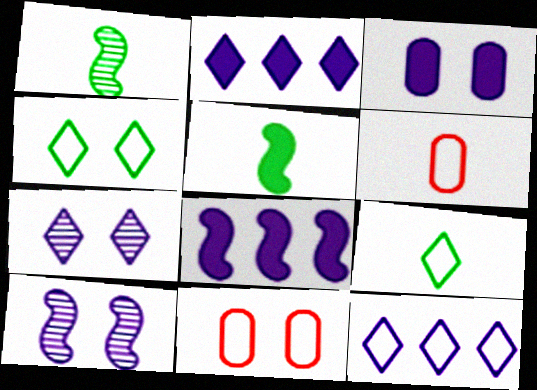[[1, 2, 11]]